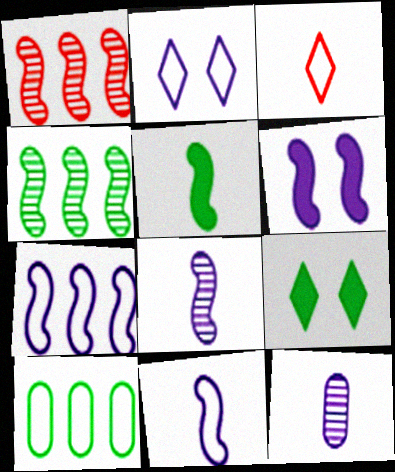[[3, 5, 12], 
[6, 7, 8]]